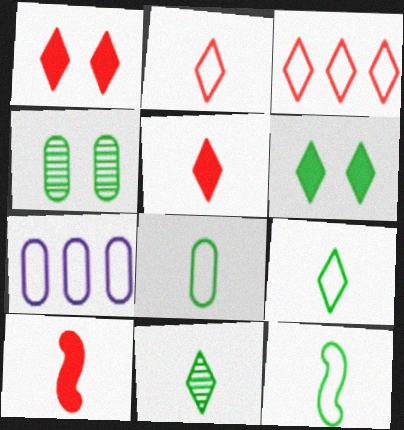[[8, 9, 12]]